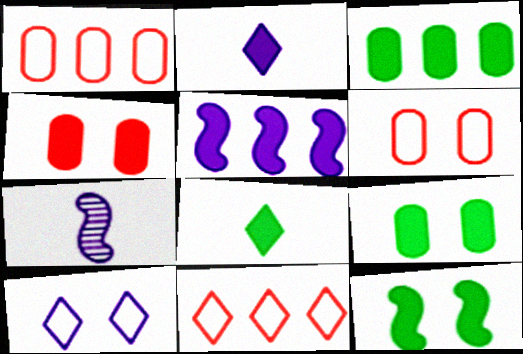[[3, 8, 12], 
[4, 5, 8], 
[7, 9, 11]]